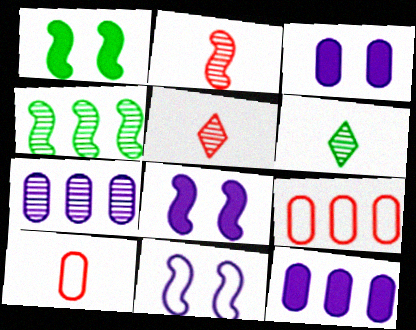[[6, 8, 9]]